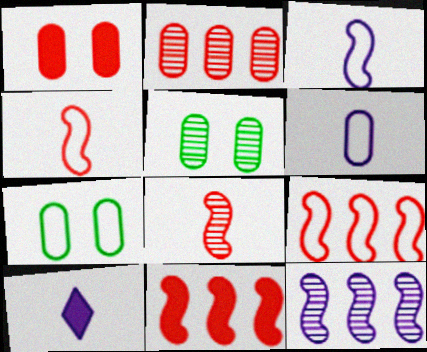[[5, 9, 10]]